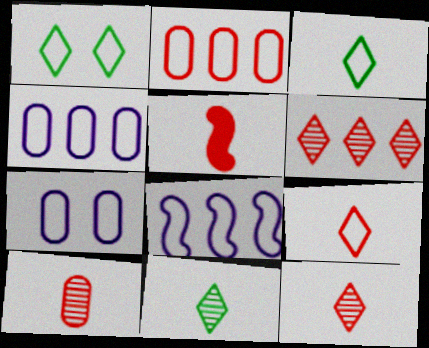[[5, 9, 10]]